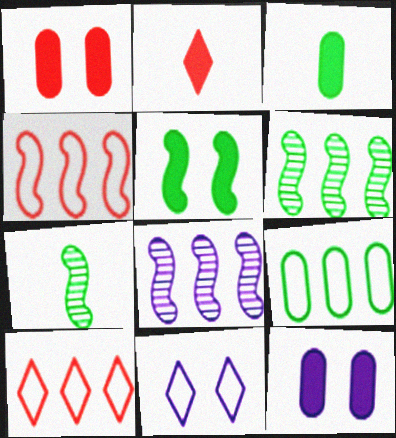[[7, 10, 12]]